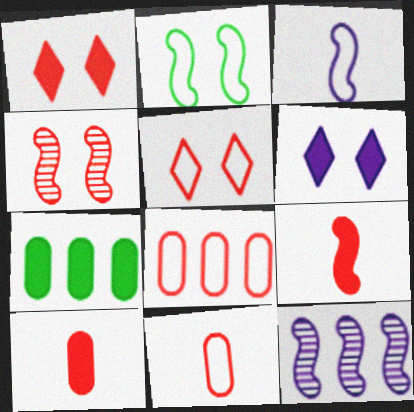[[2, 9, 12], 
[6, 7, 9]]